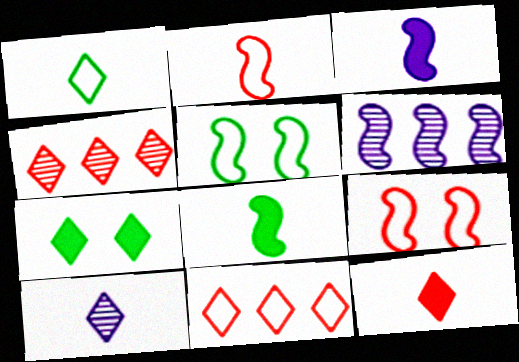[[1, 10, 12], 
[6, 8, 9], 
[7, 10, 11]]